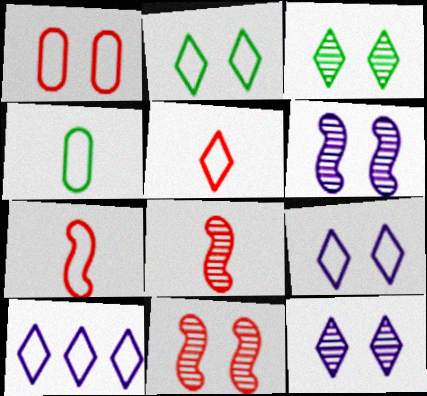[[2, 5, 10]]